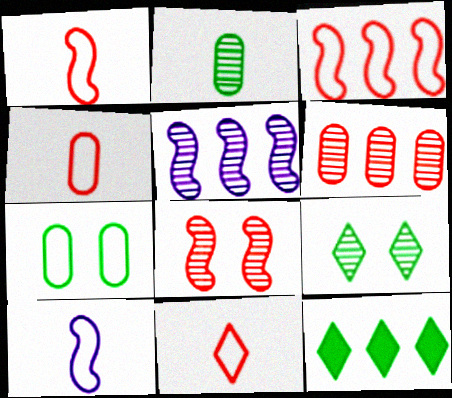[[1, 4, 11]]